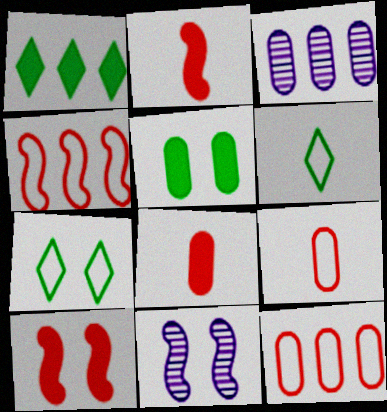[[1, 3, 4], 
[1, 9, 11], 
[2, 3, 7], 
[3, 5, 9], 
[3, 6, 10]]